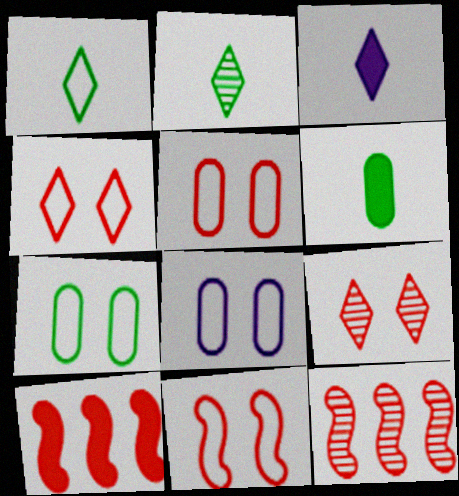[[2, 8, 10], 
[3, 7, 12], 
[4, 5, 11], 
[5, 7, 8]]